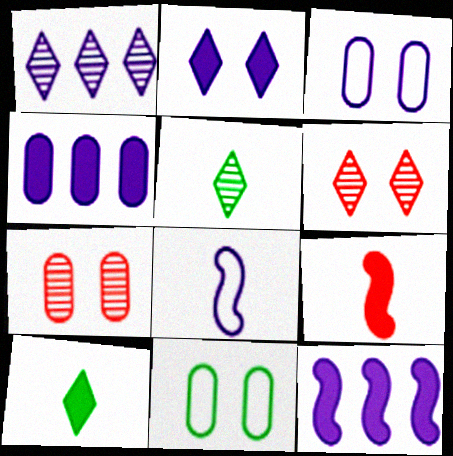[[1, 5, 6], 
[1, 9, 11]]